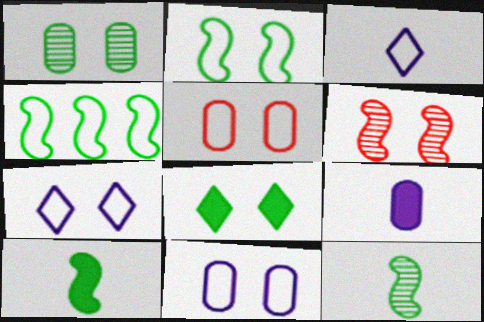[[1, 2, 8], 
[2, 5, 7], 
[3, 4, 5], 
[6, 8, 11]]